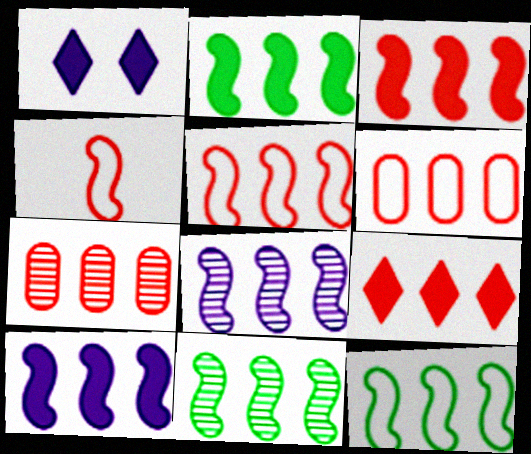[[2, 3, 10], 
[2, 5, 8], 
[2, 11, 12], 
[3, 8, 12], 
[5, 7, 9], 
[5, 10, 11]]